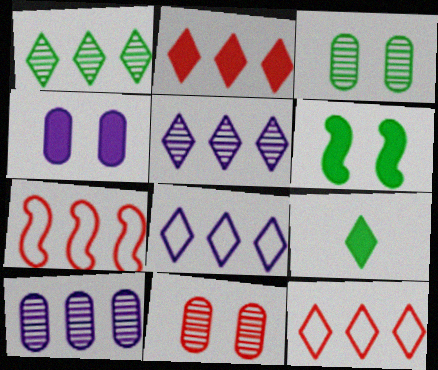[[1, 2, 8]]